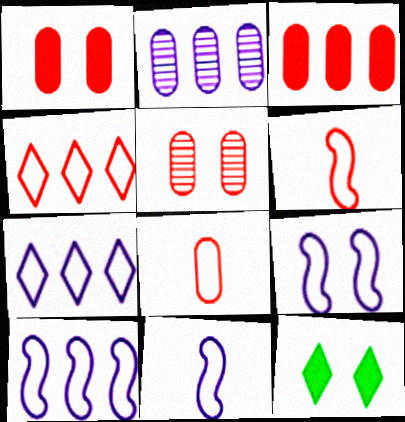[[2, 6, 12], 
[3, 5, 8], 
[5, 9, 12], 
[9, 10, 11]]